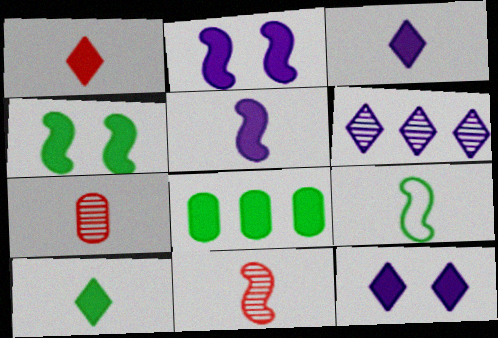[[1, 2, 8], 
[1, 3, 10], 
[3, 7, 9], 
[4, 8, 10], 
[5, 9, 11]]